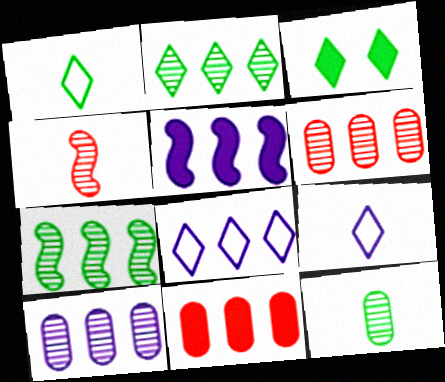[[1, 2, 3], 
[5, 8, 10], 
[7, 8, 11]]